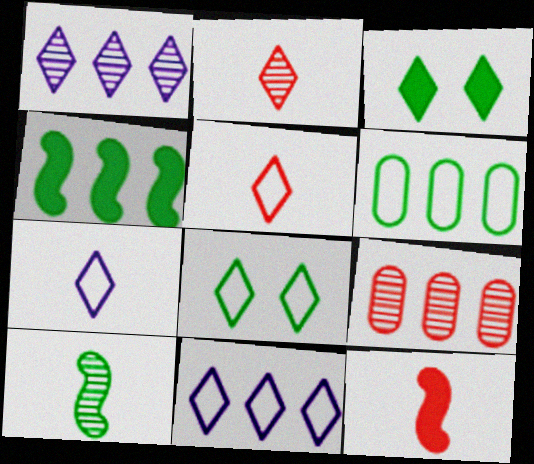[[1, 3, 5], 
[2, 3, 11], 
[3, 6, 10], 
[4, 9, 11], 
[5, 8, 11]]